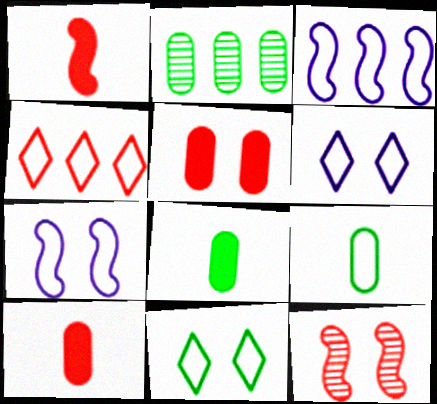[[1, 2, 6], 
[4, 7, 9], 
[4, 10, 12]]